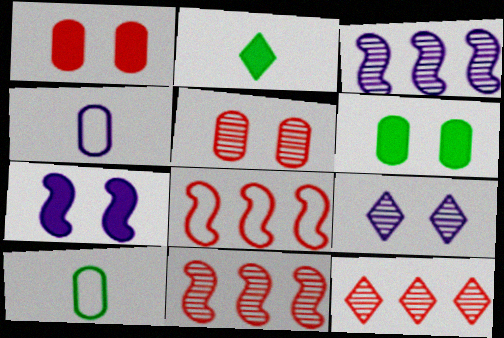[[7, 10, 12]]